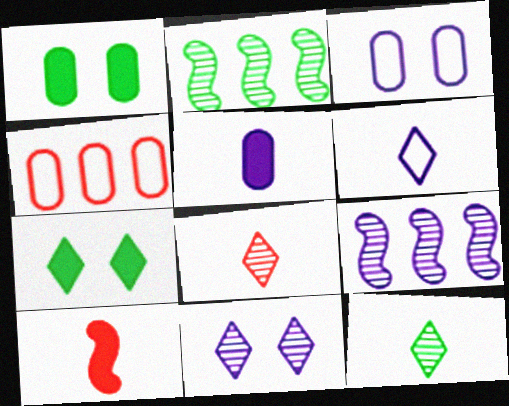[]